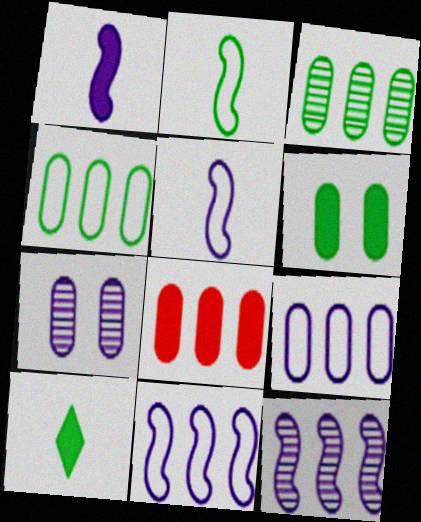[[3, 8, 9]]